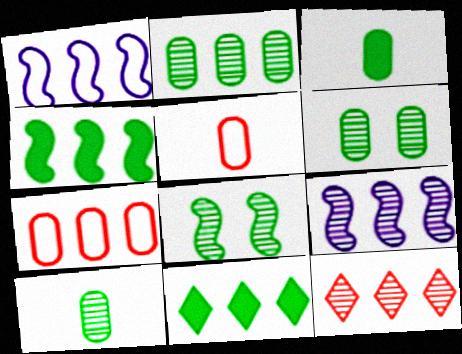[[2, 6, 10], 
[2, 9, 12], 
[7, 9, 11]]